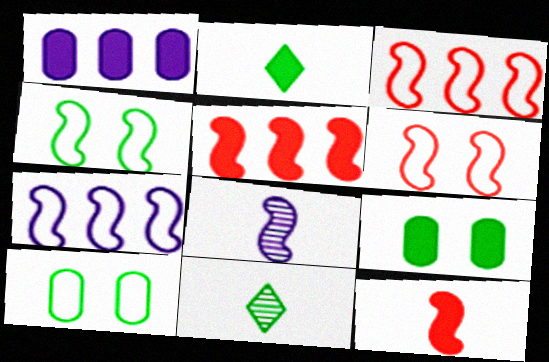[[1, 6, 11], 
[4, 5, 8]]